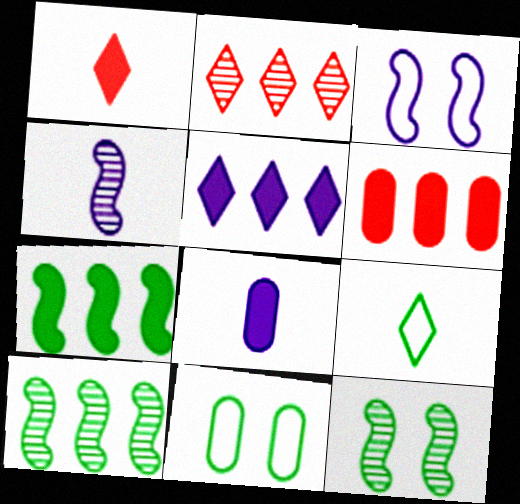[[5, 6, 7]]